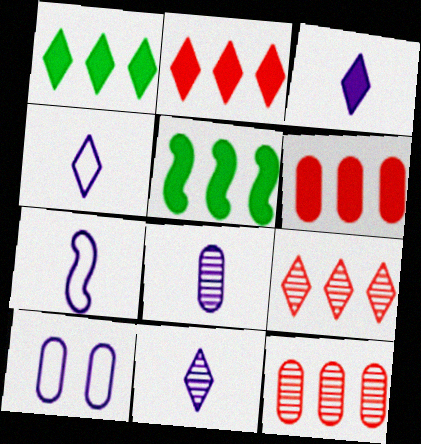[[3, 4, 11], 
[3, 7, 8]]